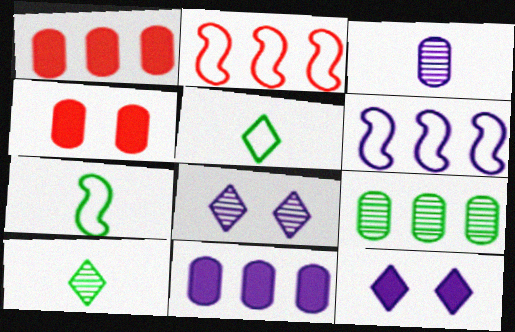[[1, 7, 8], 
[3, 6, 12], 
[4, 6, 10]]